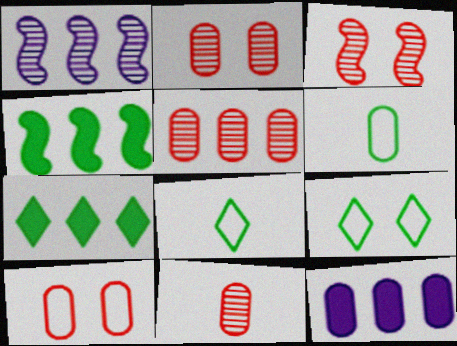[[2, 5, 11], 
[2, 6, 12], 
[3, 8, 12]]